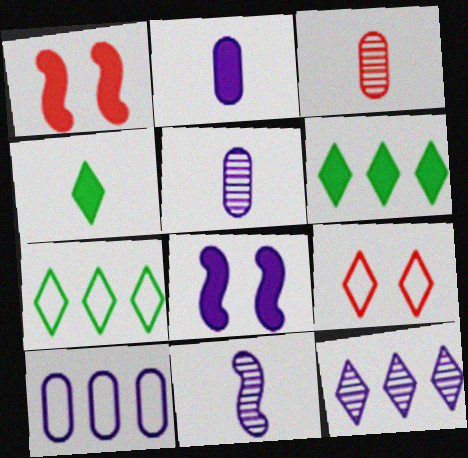[[1, 2, 6], 
[1, 5, 7], 
[3, 7, 8], 
[4, 9, 12]]